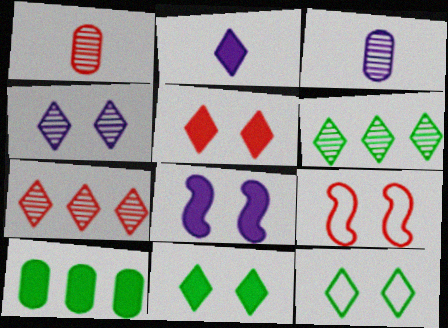[[2, 7, 12], 
[4, 5, 12]]